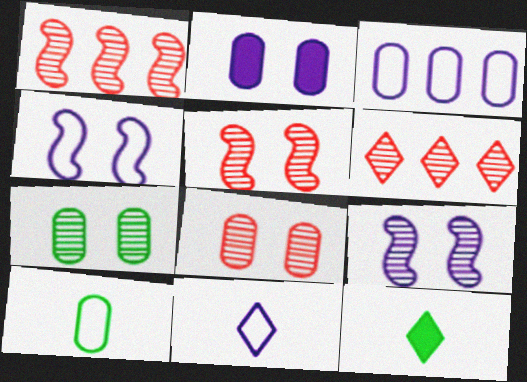[[3, 4, 11], 
[3, 5, 12]]